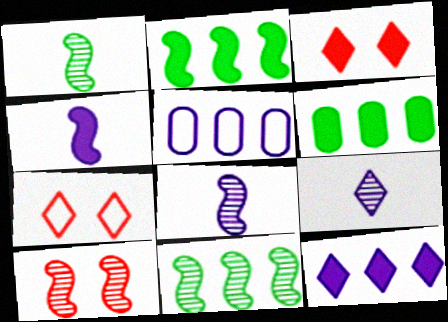[[1, 3, 5], 
[3, 4, 6], 
[6, 7, 8], 
[8, 10, 11]]